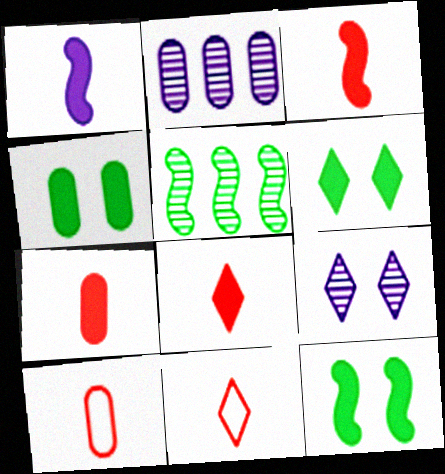[[2, 4, 10], 
[2, 11, 12], 
[3, 7, 8], 
[4, 6, 12]]